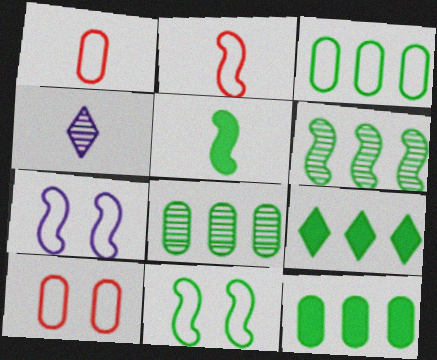[[1, 4, 5], 
[3, 6, 9], 
[3, 8, 12], 
[5, 6, 11]]